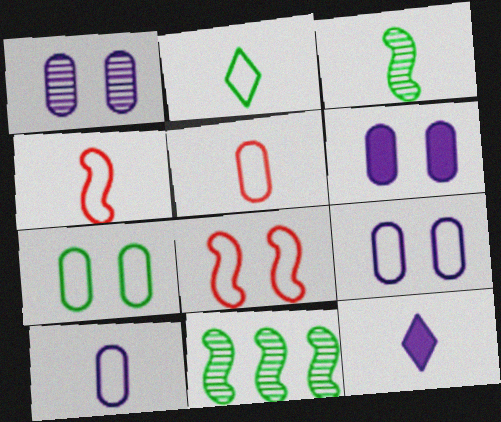[[1, 6, 9], 
[2, 4, 10], 
[3, 5, 12]]